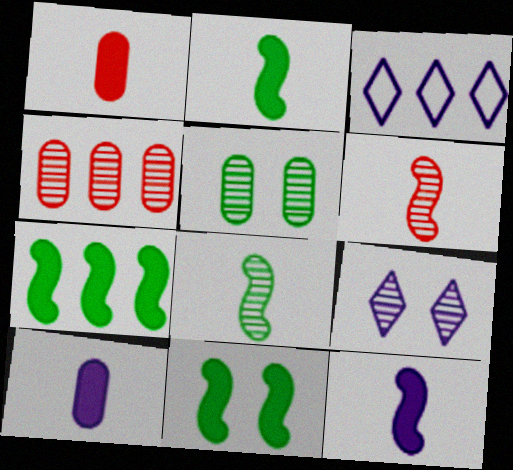[[2, 7, 11], 
[3, 4, 7], 
[4, 8, 9]]